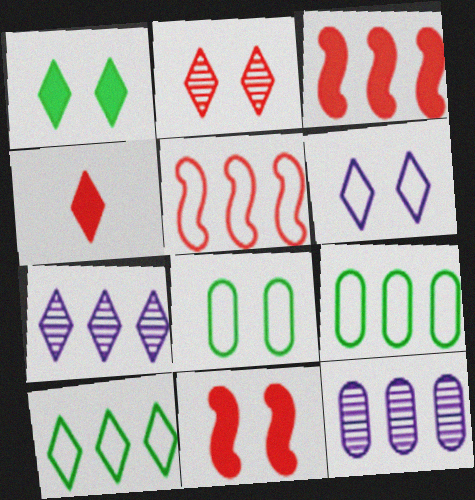[[1, 2, 6], 
[3, 7, 9], 
[3, 10, 12]]